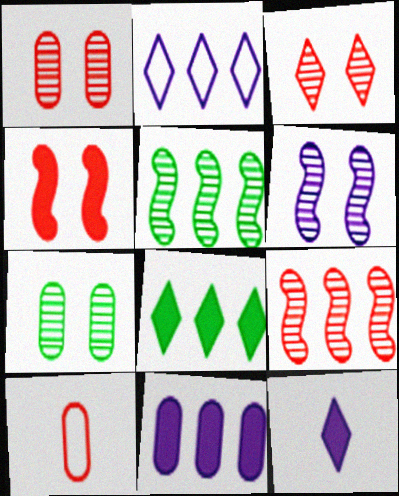[[3, 6, 7], 
[6, 8, 10], 
[7, 10, 11]]